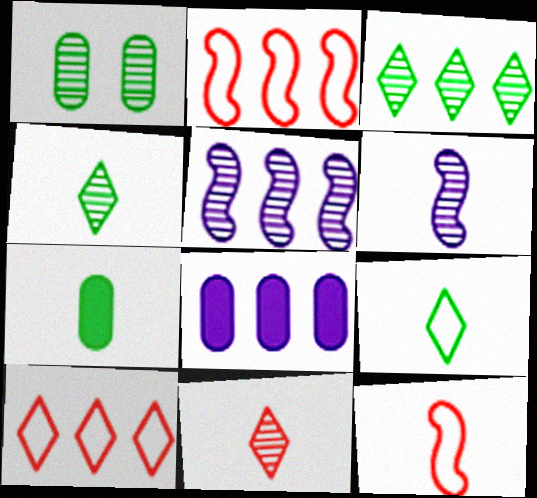[[1, 5, 11], 
[2, 3, 8]]